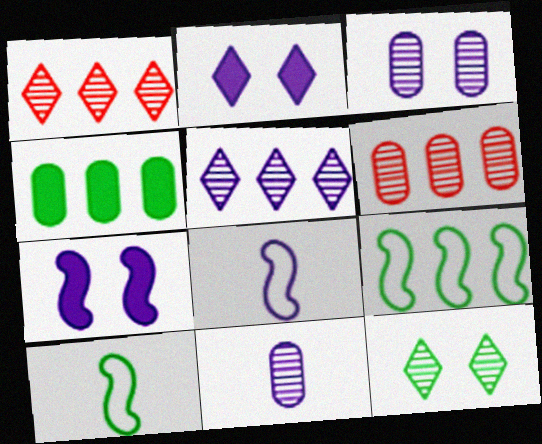[[2, 6, 10], 
[4, 10, 12]]